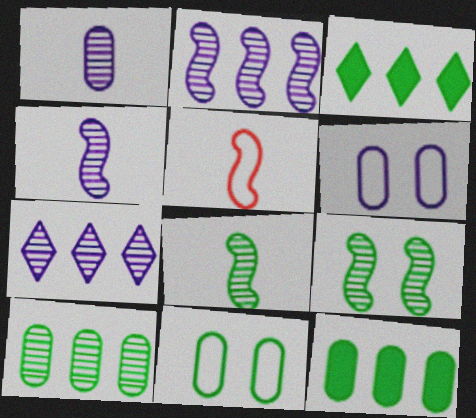[[3, 8, 11]]